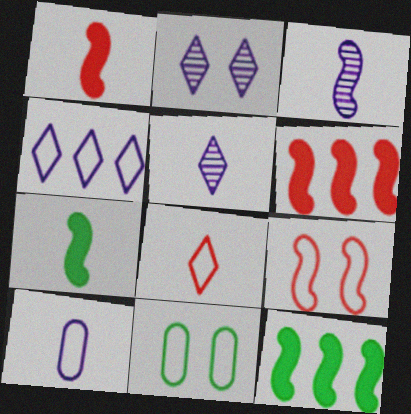[[3, 9, 12], 
[5, 6, 11]]